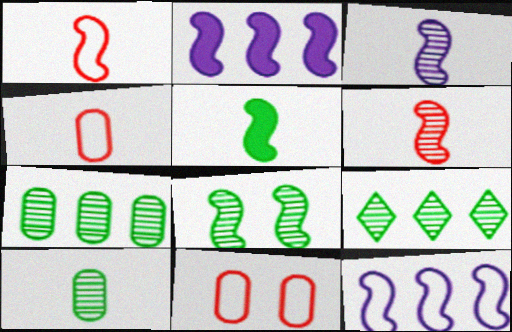[[1, 2, 8], 
[1, 3, 5], 
[8, 9, 10]]